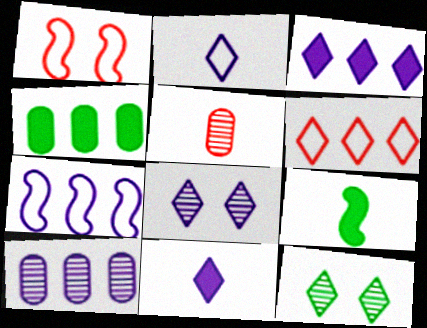[[2, 3, 8], 
[2, 5, 9], 
[3, 7, 10], 
[6, 11, 12]]